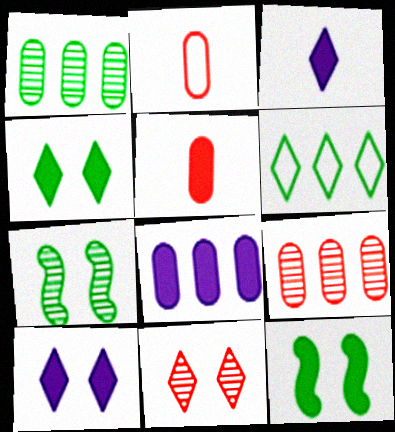[[3, 6, 11]]